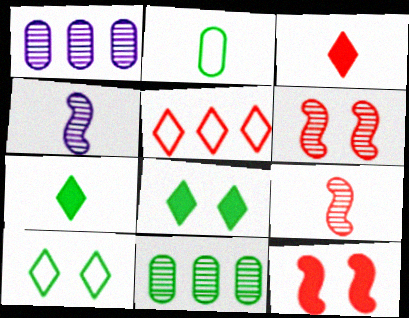[[2, 3, 4]]